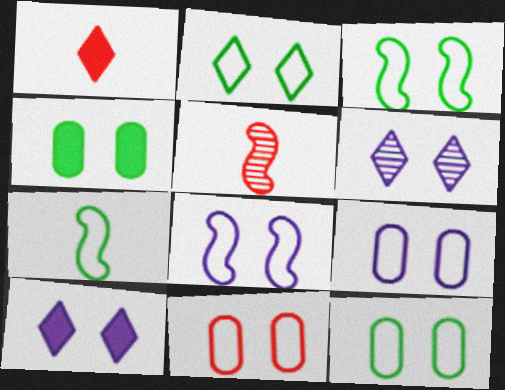[[2, 3, 12], 
[2, 8, 11], 
[9, 11, 12]]